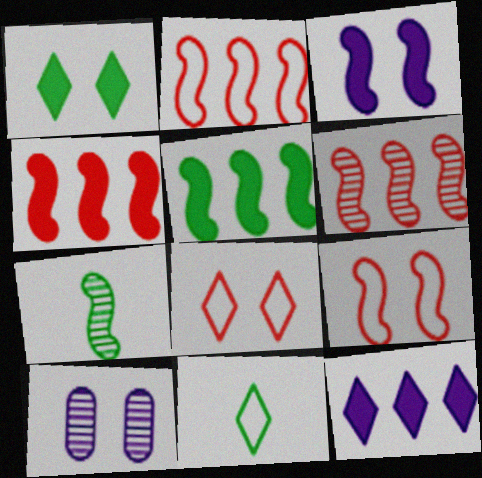[[1, 9, 10], 
[2, 3, 7], 
[2, 4, 6], 
[4, 10, 11]]